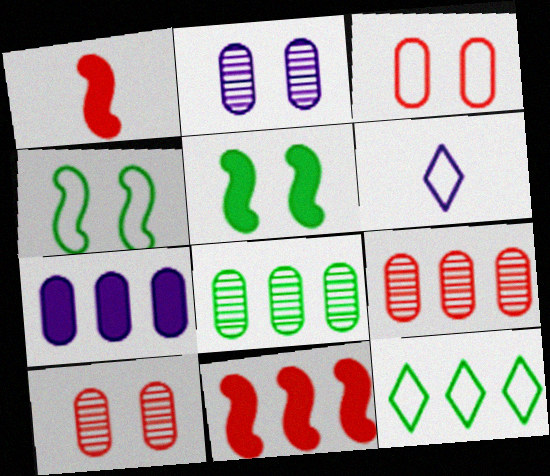[[1, 2, 12], 
[5, 6, 9]]